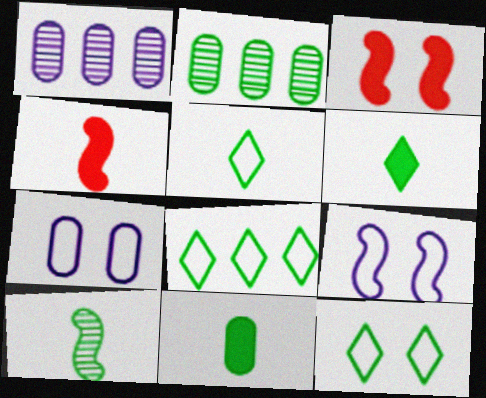[[1, 3, 5], 
[1, 4, 12], 
[5, 8, 12], 
[5, 10, 11]]